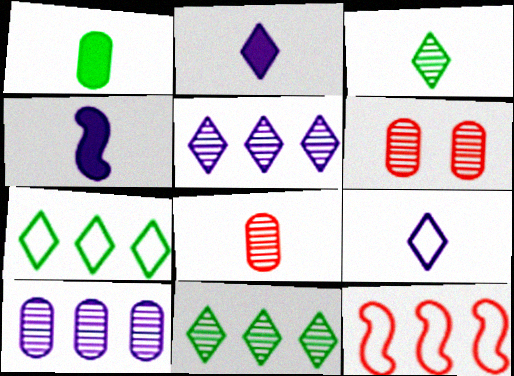[[4, 6, 7]]